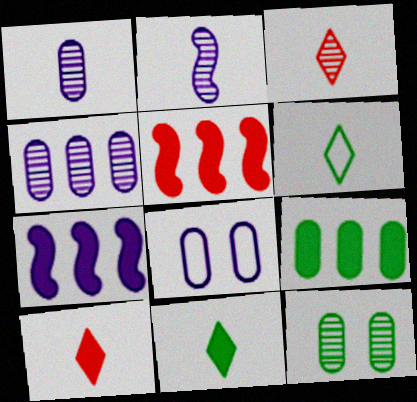[]